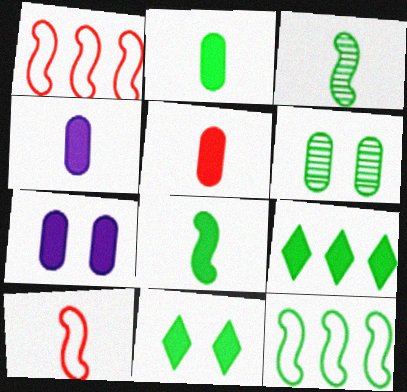[[2, 4, 5]]